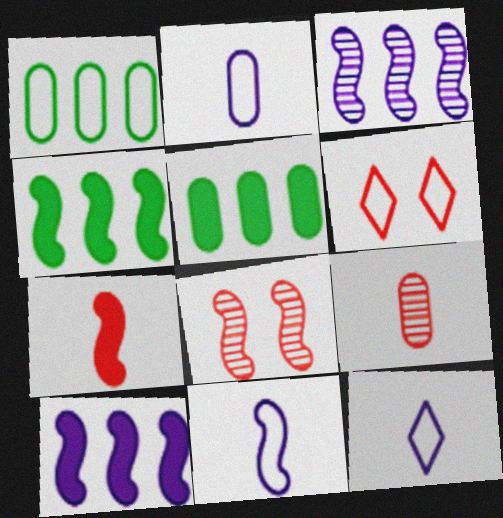[[1, 6, 11], 
[2, 11, 12], 
[4, 8, 11], 
[5, 8, 12]]